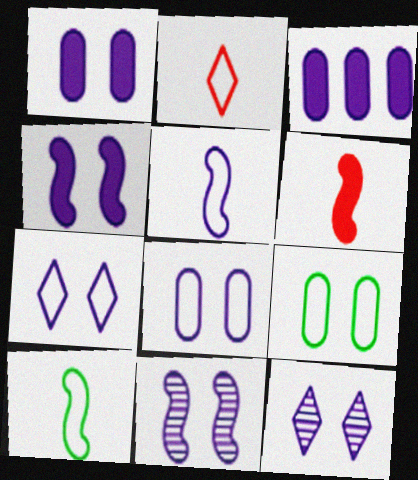[[1, 7, 11], 
[3, 5, 12], 
[4, 8, 12]]